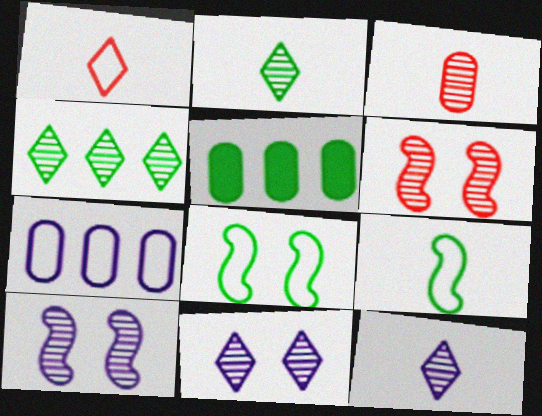[[1, 5, 10], 
[1, 7, 8], 
[2, 5, 8], 
[3, 4, 10]]